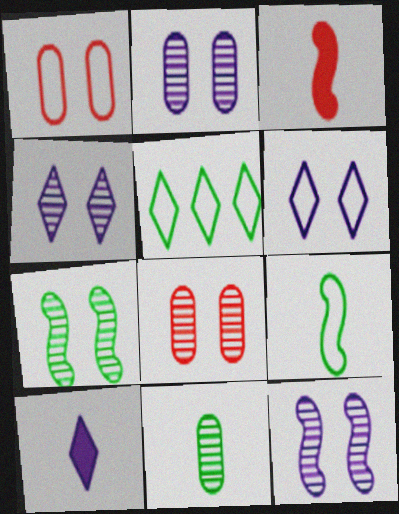[[2, 3, 5], 
[2, 4, 12], 
[4, 7, 8]]